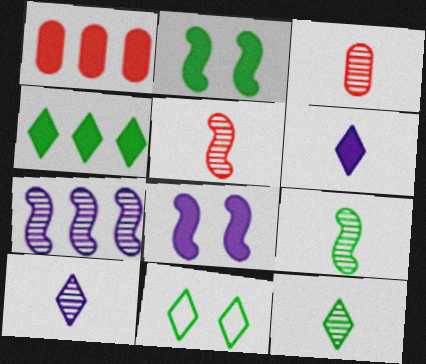[[1, 2, 6], 
[3, 9, 10], 
[4, 11, 12]]